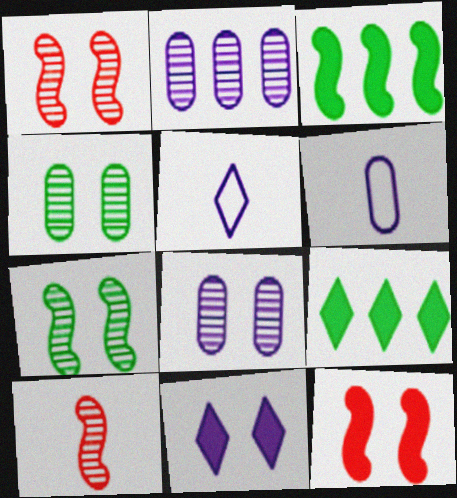[[1, 6, 9]]